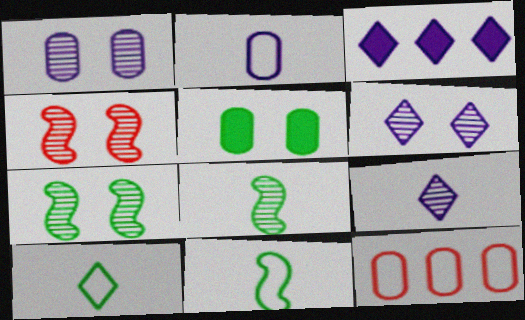[]